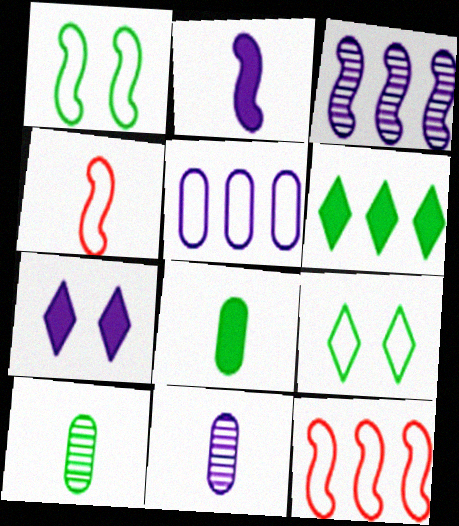[[1, 6, 10], 
[4, 5, 9], 
[7, 10, 12]]